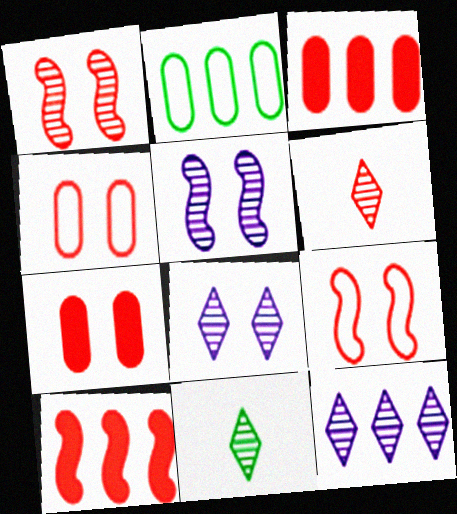[[2, 10, 12], 
[3, 6, 9], 
[4, 6, 10]]